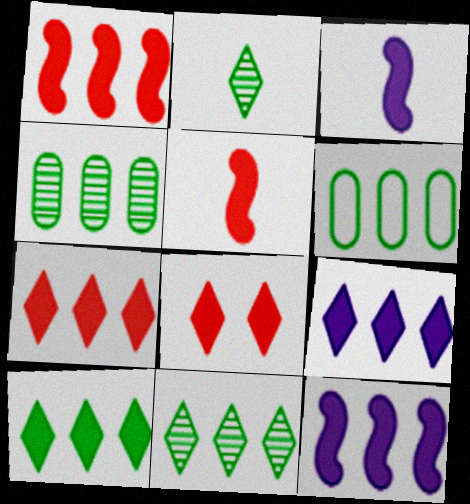[[7, 9, 10]]